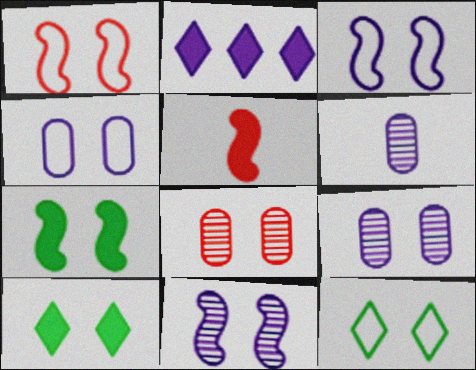[[1, 4, 12], 
[1, 7, 11], 
[1, 9, 10], 
[2, 3, 6], 
[3, 8, 10]]